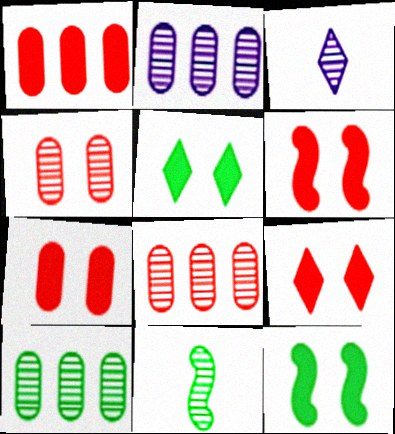[[2, 8, 10], 
[6, 7, 9]]